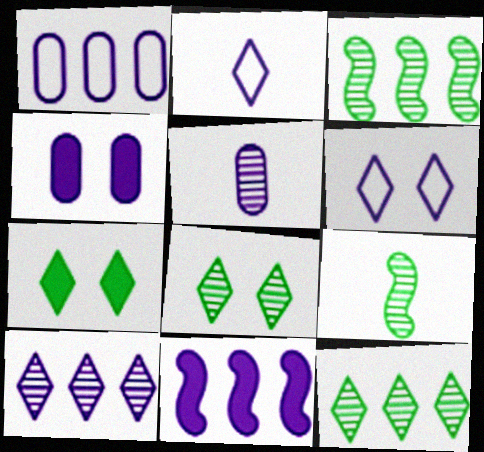[[1, 4, 5], 
[1, 10, 11], 
[5, 6, 11]]